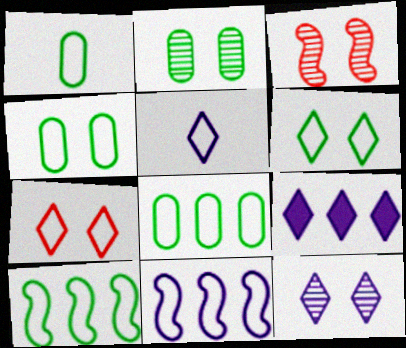[[1, 3, 9], 
[1, 4, 8], 
[1, 6, 10], 
[1, 7, 11], 
[2, 3, 12], 
[5, 9, 12]]